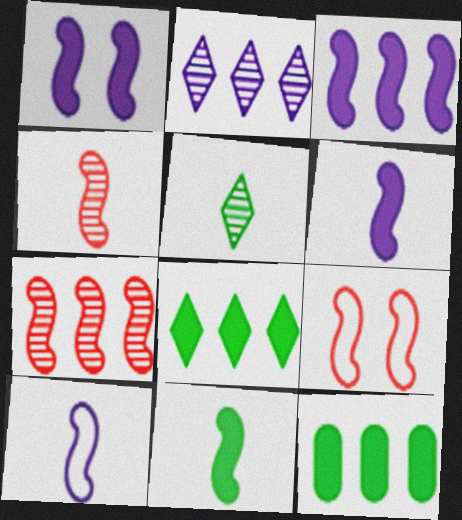[[1, 3, 6], 
[4, 10, 11]]